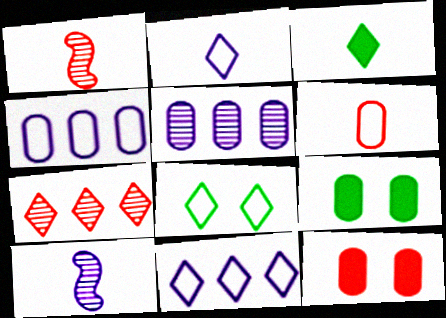[[1, 9, 11], 
[3, 6, 10], 
[5, 6, 9]]